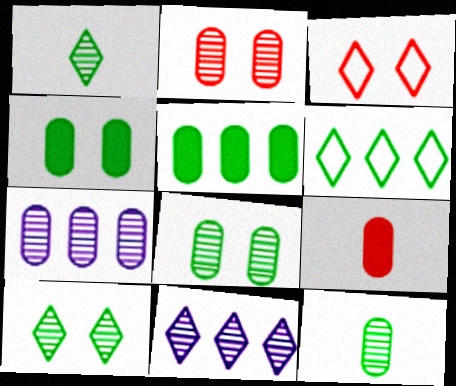[[2, 7, 12]]